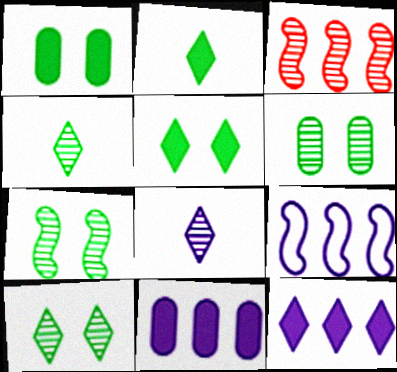[[3, 6, 8], 
[6, 7, 10]]